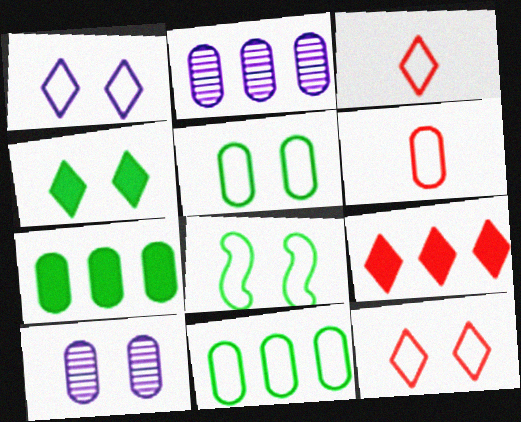[[6, 7, 10]]